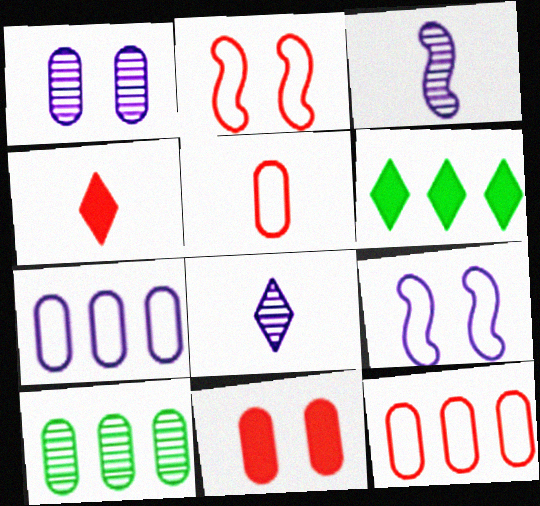[[4, 9, 10]]